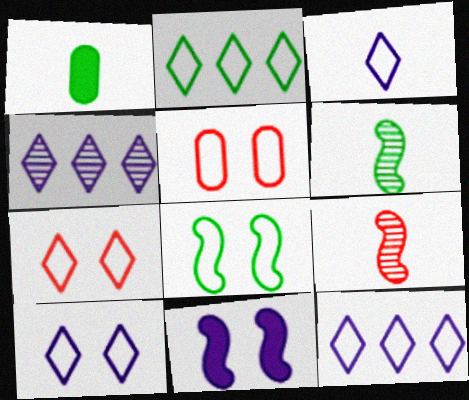[[1, 3, 9], 
[2, 3, 7], 
[3, 10, 12], 
[5, 8, 10]]